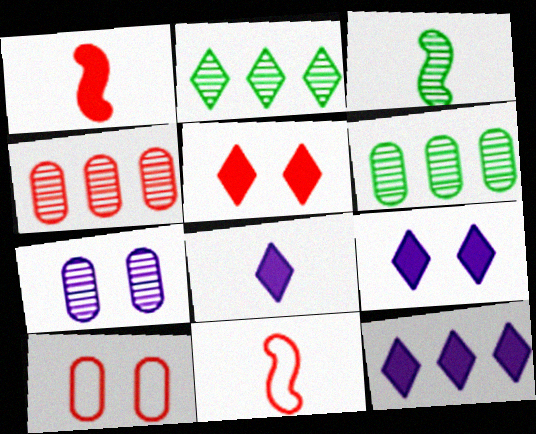[[3, 10, 12], 
[4, 5, 11], 
[6, 9, 11], 
[8, 9, 12]]